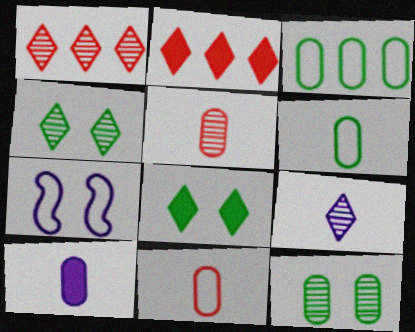[[1, 4, 9], 
[5, 6, 10]]